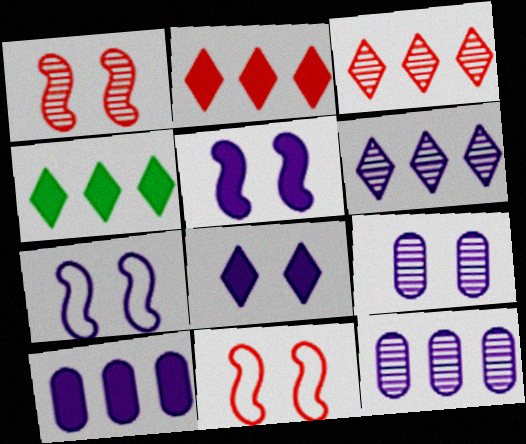[[7, 8, 9]]